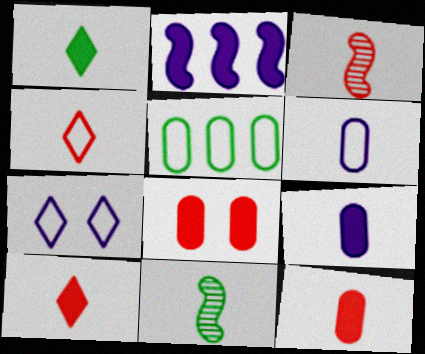[[1, 2, 8], 
[1, 3, 6], 
[3, 4, 12], 
[4, 9, 11], 
[6, 10, 11]]